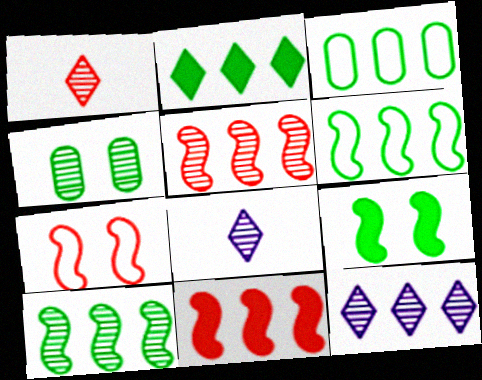[[2, 3, 10], 
[3, 11, 12], 
[4, 5, 8]]